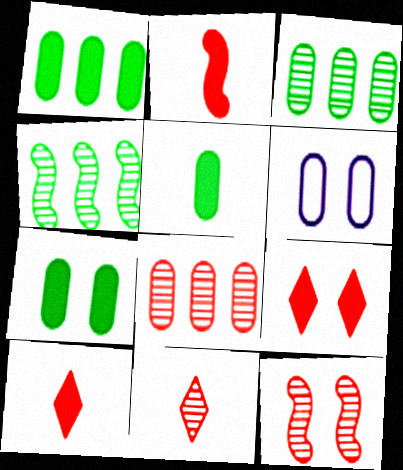[[1, 5, 7], 
[4, 6, 10], 
[5, 6, 8], 
[8, 11, 12]]